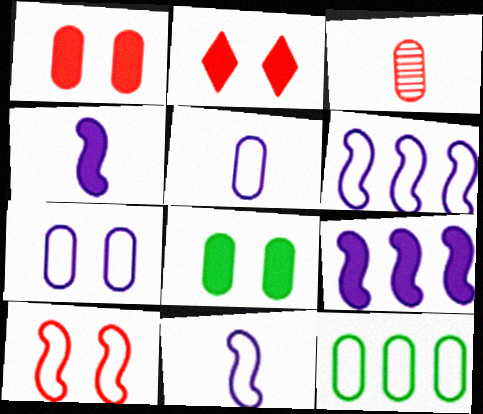[]